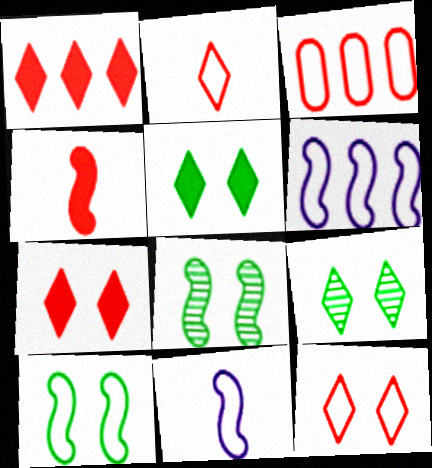[[4, 6, 8]]